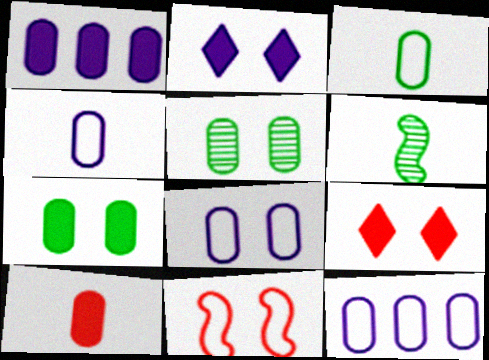[[1, 7, 10], 
[2, 5, 11], 
[4, 8, 12], 
[5, 10, 12], 
[6, 9, 12]]